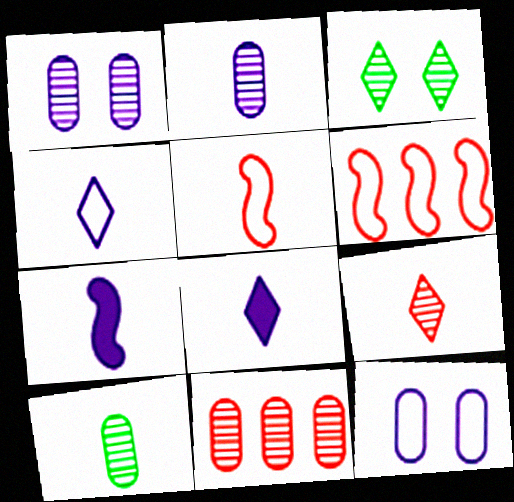[[1, 10, 11], 
[2, 4, 7], 
[5, 8, 10]]